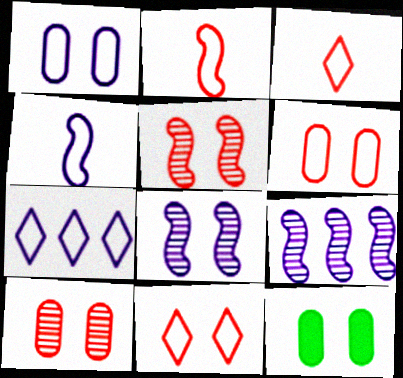[[1, 4, 7], 
[1, 10, 12], 
[3, 9, 12], 
[8, 11, 12]]